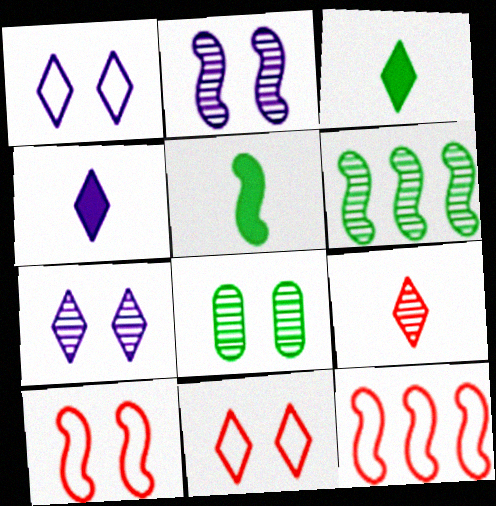[[2, 5, 12], 
[4, 8, 12]]